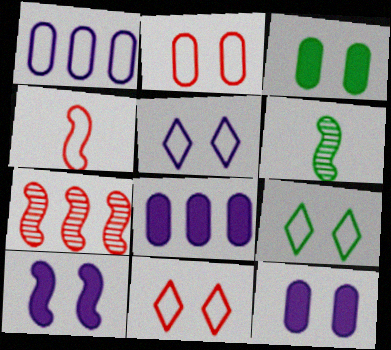[[1, 4, 9], 
[5, 9, 11], 
[6, 8, 11]]